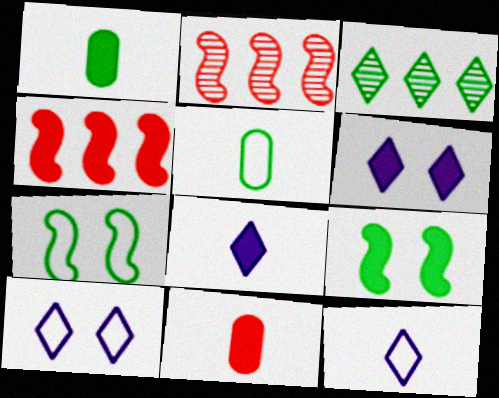[[1, 2, 10], 
[1, 3, 7], 
[1, 4, 6], 
[2, 5, 6], 
[3, 5, 9]]